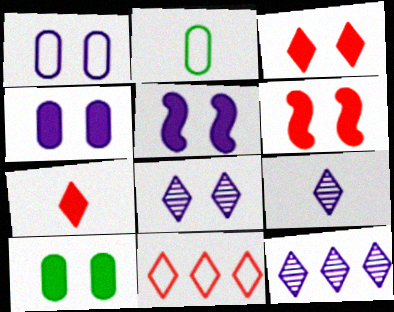[[1, 5, 8], 
[2, 6, 12], 
[3, 5, 10], 
[8, 9, 12]]